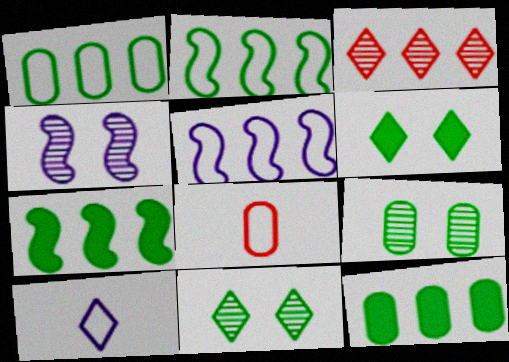[[3, 5, 12], 
[3, 6, 10]]